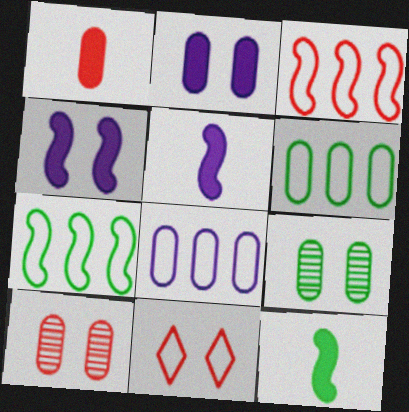[[1, 8, 9], 
[4, 9, 11]]